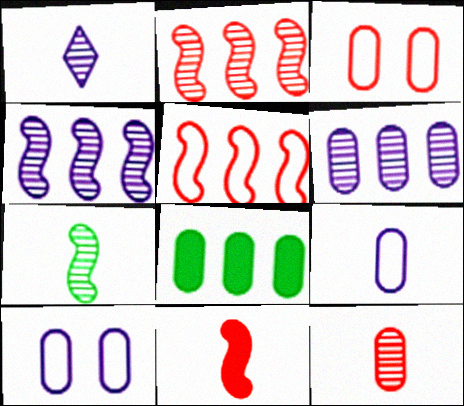[[1, 7, 12], 
[8, 10, 12]]